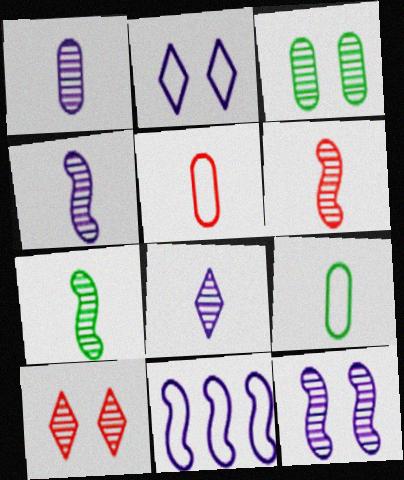[[1, 4, 8], 
[3, 10, 12], 
[4, 6, 7]]